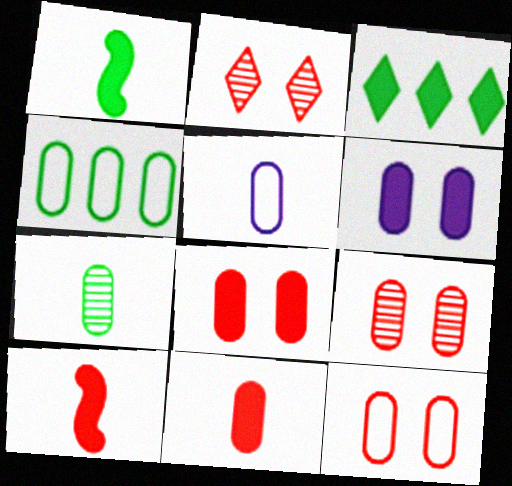[[3, 6, 10], 
[4, 5, 12], 
[5, 7, 11], 
[8, 9, 12]]